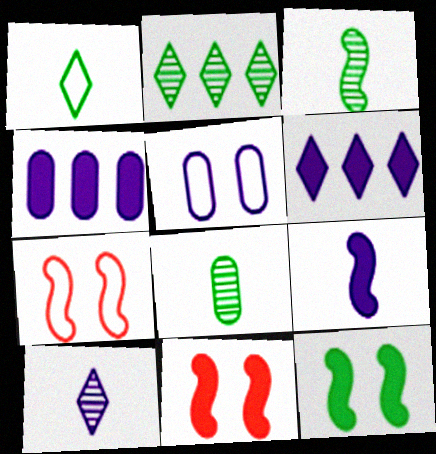[[6, 7, 8]]